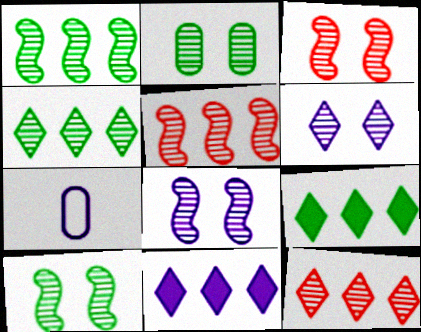[[2, 3, 6], 
[3, 7, 9], 
[3, 8, 10], 
[7, 8, 11]]